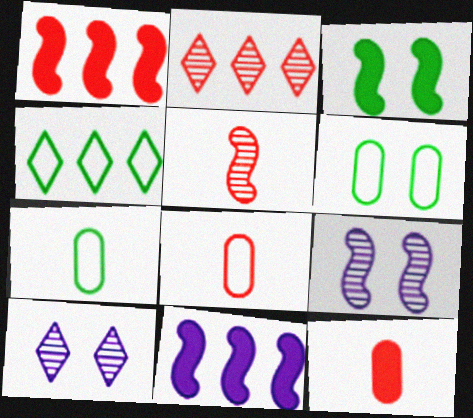[[1, 7, 10], 
[4, 9, 12]]